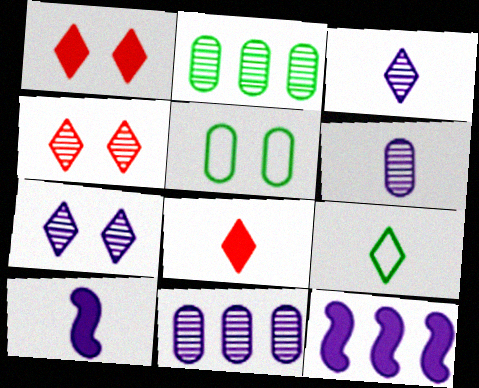[[3, 8, 9]]